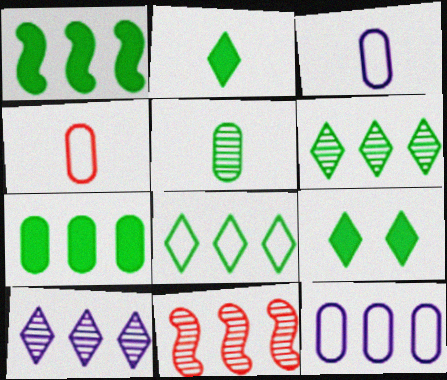[[3, 9, 11]]